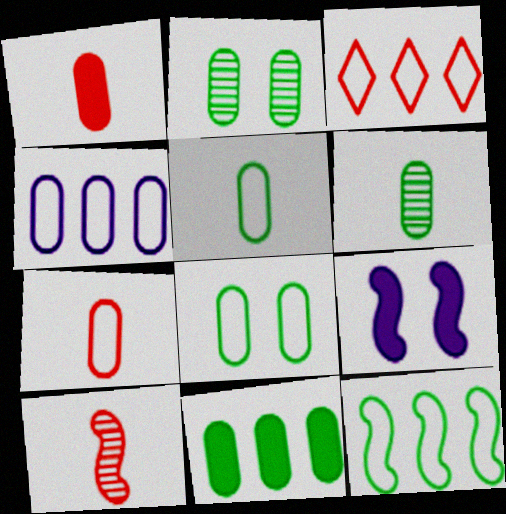[[1, 2, 4], 
[2, 5, 11], 
[3, 4, 12], 
[3, 6, 9], 
[4, 7, 8], 
[6, 8, 11], 
[9, 10, 12]]